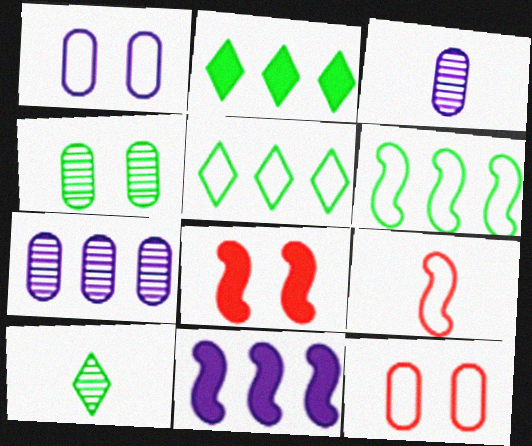[[1, 5, 9], 
[3, 5, 8], 
[10, 11, 12]]